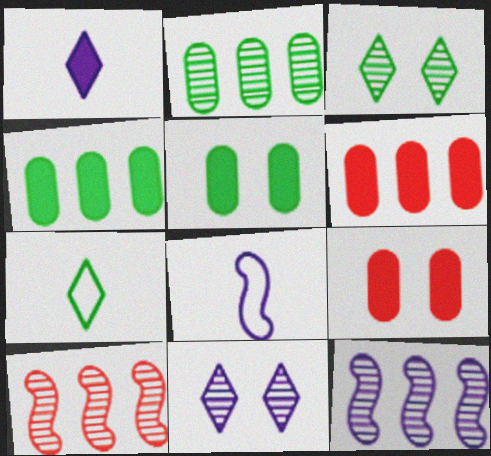[[3, 6, 8], 
[7, 9, 12]]